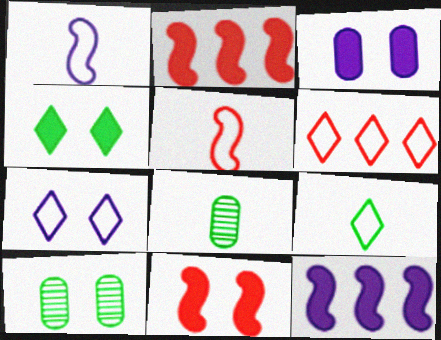[[2, 7, 8], 
[3, 4, 11], 
[6, 7, 9], 
[7, 10, 11]]